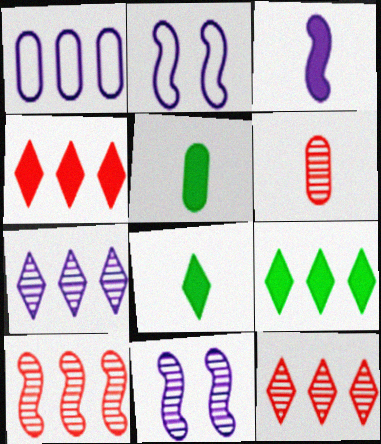[[1, 9, 10], 
[2, 5, 12], 
[2, 6, 9]]